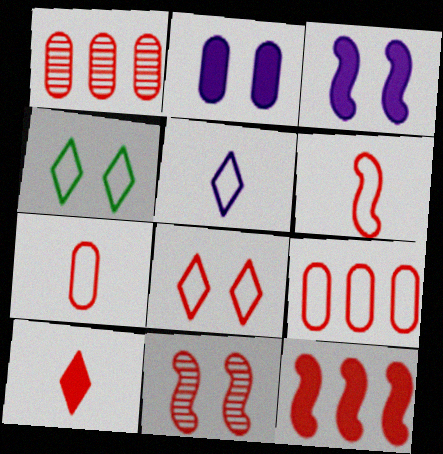[[2, 4, 11], 
[6, 8, 9], 
[6, 11, 12], 
[9, 10, 11]]